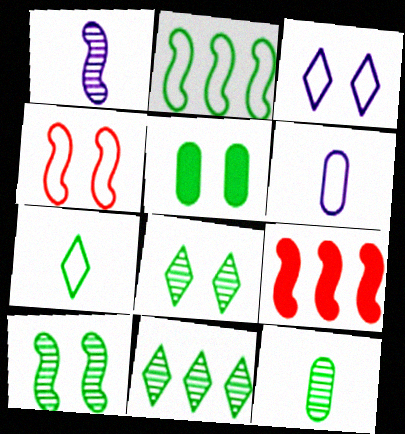[[3, 9, 12], 
[6, 8, 9], 
[10, 11, 12]]